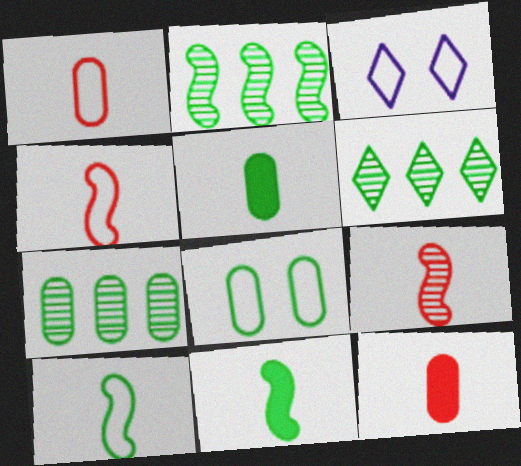[[2, 3, 12], 
[2, 6, 7], 
[5, 7, 8], 
[6, 8, 11]]